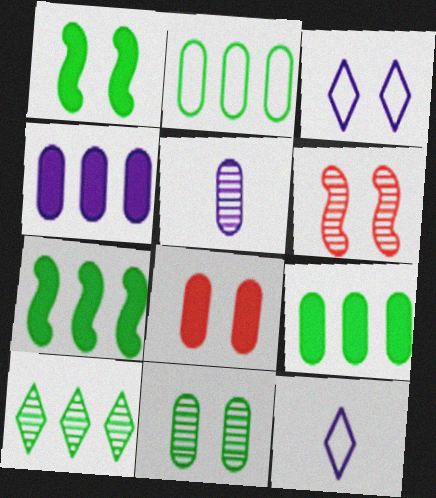[[2, 5, 8], 
[2, 7, 10], 
[5, 6, 10], 
[6, 9, 12]]